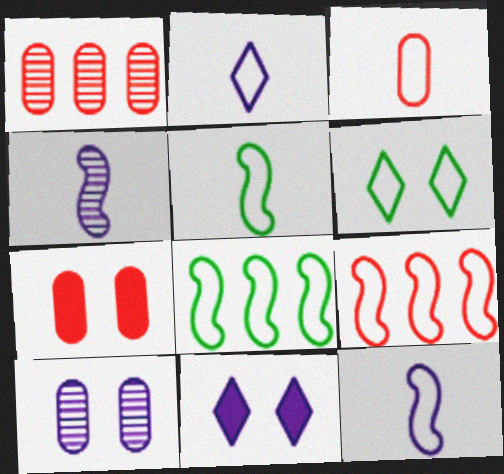[[1, 3, 7], 
[1, 5, 11], 
[2, 3, 5]]